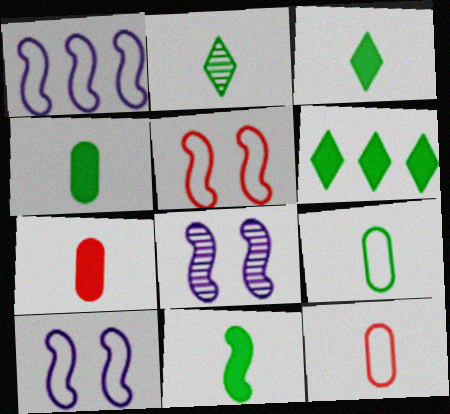[[2, 9, 11], 
[3, 4, 11], 
[6, 8, 12]]